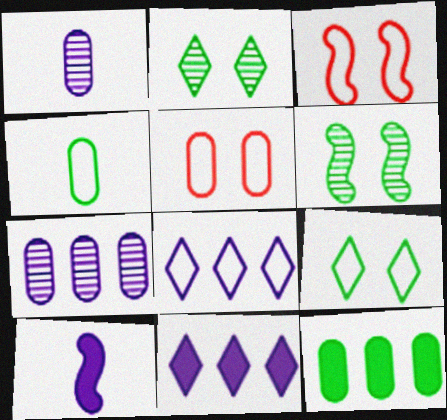[[1, 5, 12], 
[3, 4, 8]]